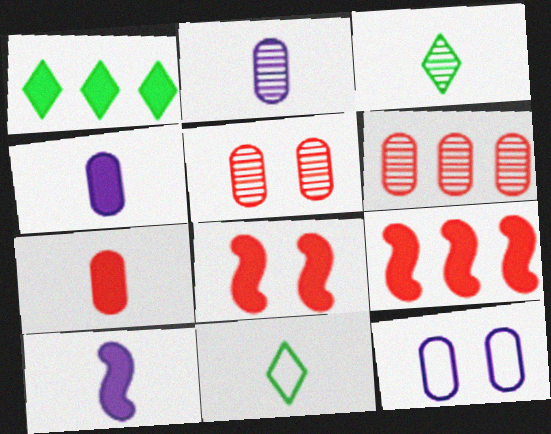[[1, 4, 8], 
[3, 9, 12]]